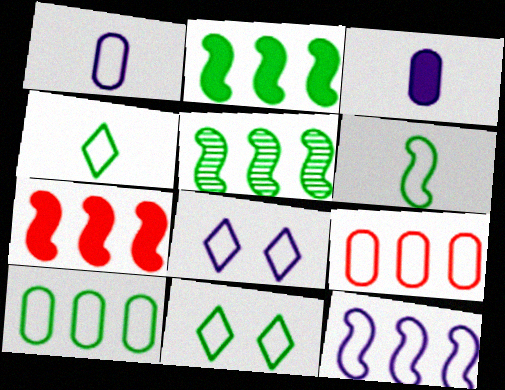[[1, 8, 12], 
[5, 7, 12], 
[6, 8, 9], 
[6, 10, 11]]